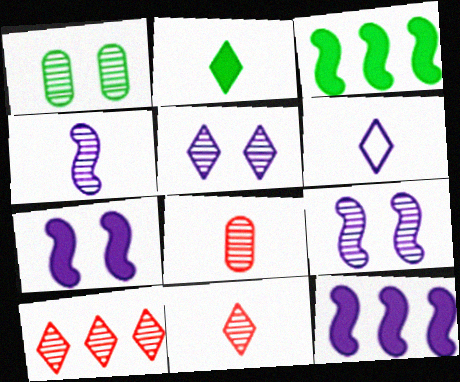[[1, 4, 10], 
[2, 6, 11]]